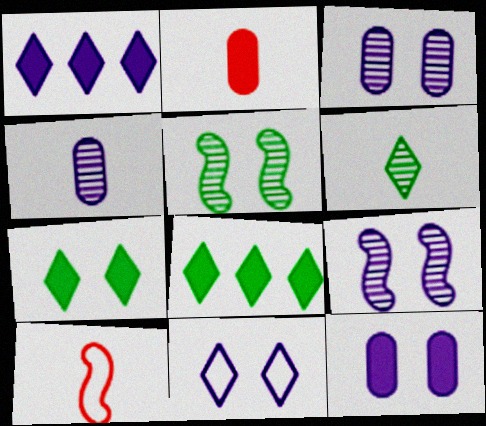[[3, 8, 10], 
[9, 11, 12]]